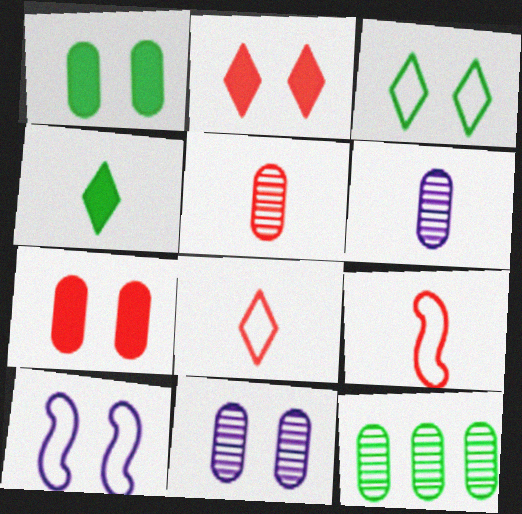[[4, 6, 9], 
[5, 11, 12]]